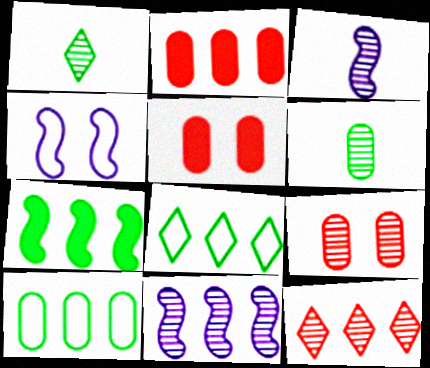[[1, 2, 4], 
[1, 9, 11], 
[2, 8, 11], 
[3, 5, 8]]